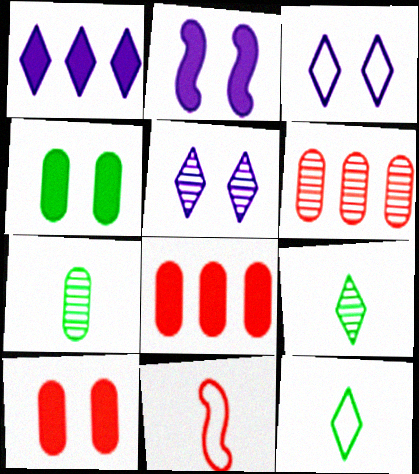[[2, 6, 12]]